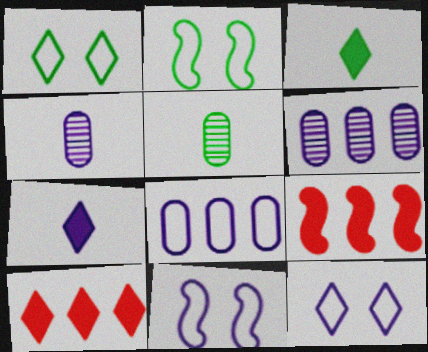[[1, 4, 9], 
[2, 4, 10], 
[5, 9, 12], 
[5, 10, 11], 
[6, 7, 11]]